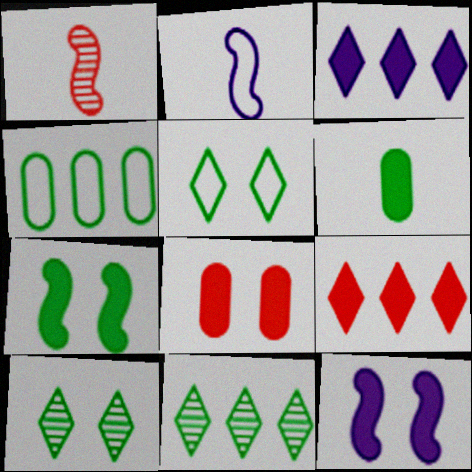[[2, 8, 11], 
[6, 9, 12]]